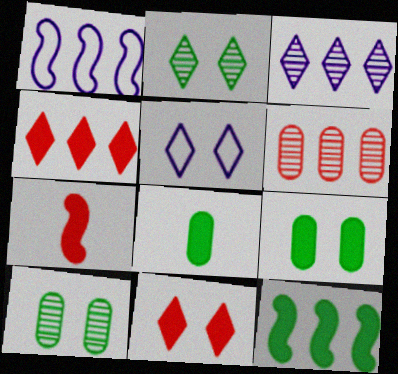[[2, 5, 11]]